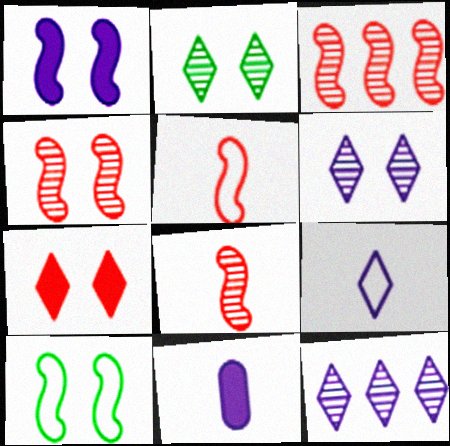[[1, 4, 10], 
[3, 4, 8]]